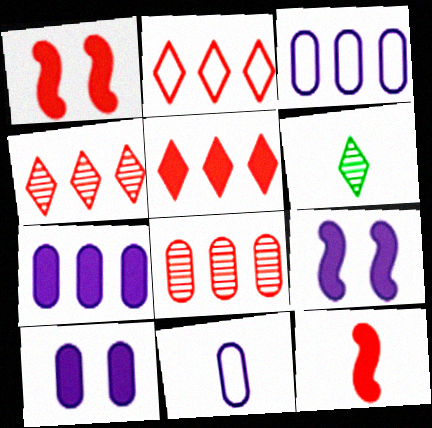[[1, 3, 6], 
[2, 4, 5], 
[6, 11, 12]]